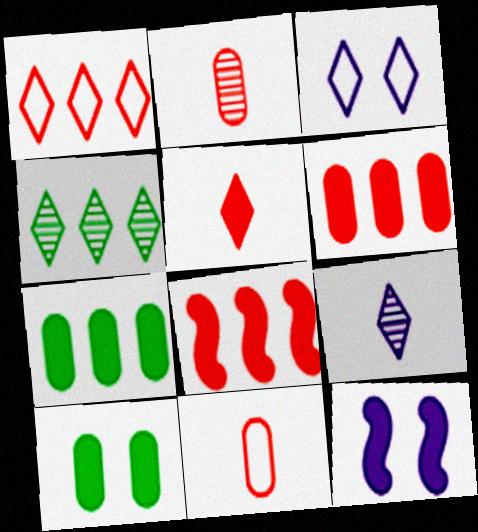[[3, 4, 5], 
[4, 11, 12], 
[5, 7, 12]]